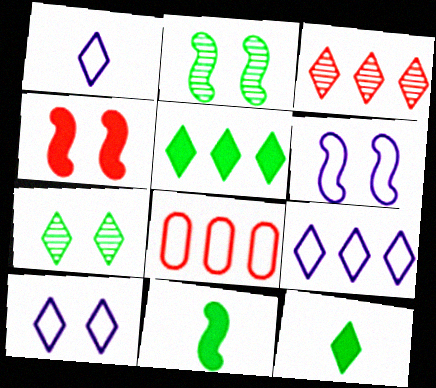[[1, 9, 10], 
[2, 4, 6], 
[3, 5, 9], 
[3, 10, 12]]